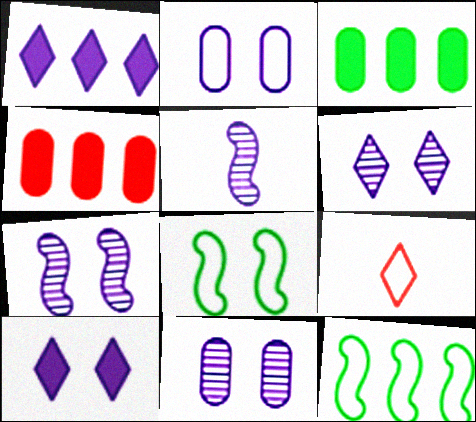[[1, 2, 5], 
[2, 7, 10], 
[2, 9, 12], 
[3, 7, 9], 
[6, 7, 11]]